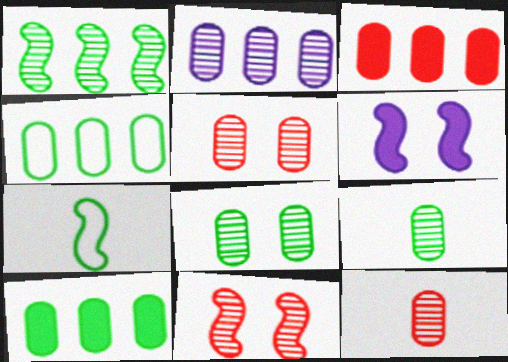[[2, 3, 4], 
[2, 5, 9], 
[2, 8, 12]]